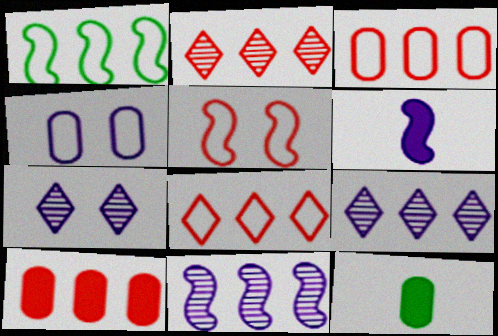[[1, 9, 10], 
[4, 6, 9], 
[5, 9, 12]]